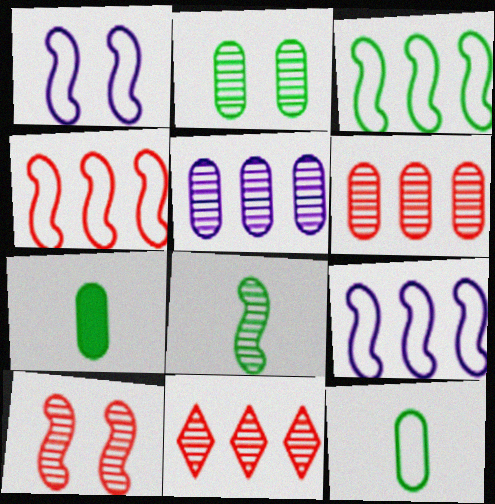[[1, 7, 11], 
[3, 4, 9]]